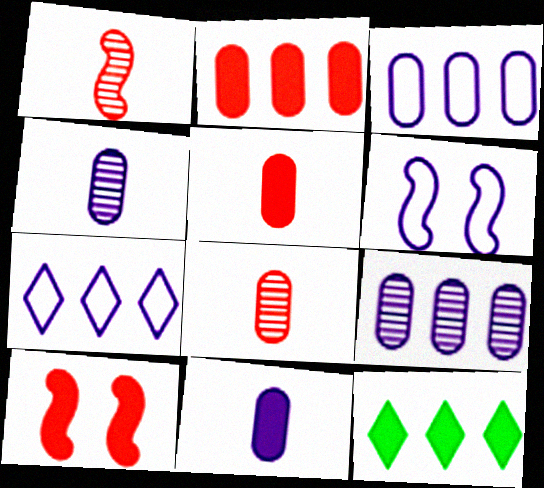[[6, 8, 12], 
[10, 11, 12]]